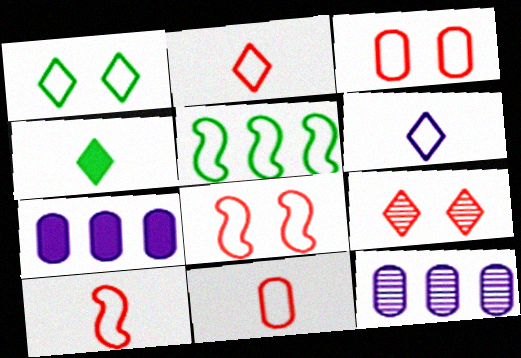[[2, 10, 11], 
[3, 5, 6], 
[4, 8, 12]]